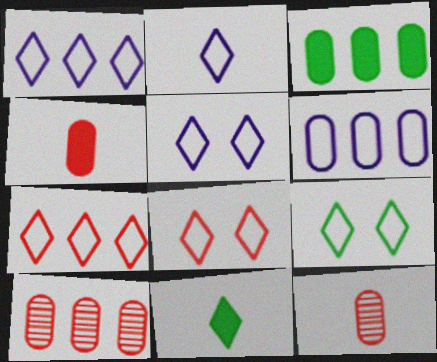[[1, 2, 5], 
[2, 7, 9], 
[3, 6, 10], 
[5, 8, 9]]